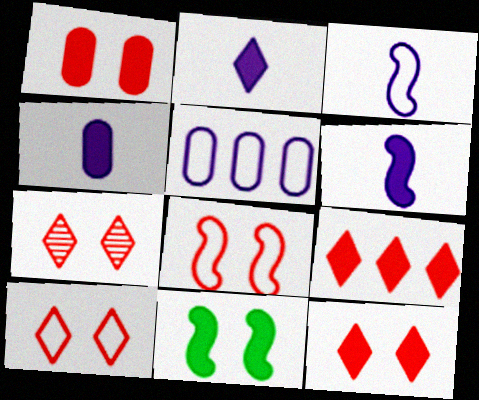[[1, 7, 8], 
[2, 4, 6], 
[4, 9, 11], 
[7, 10, 12]]